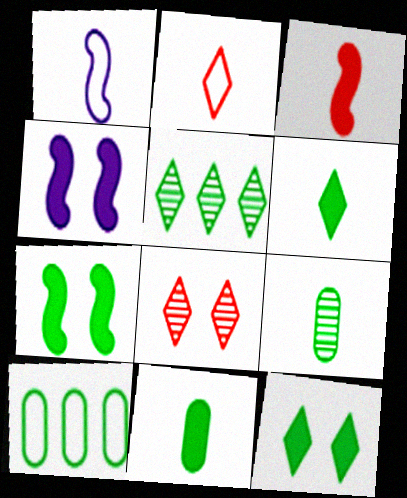[]